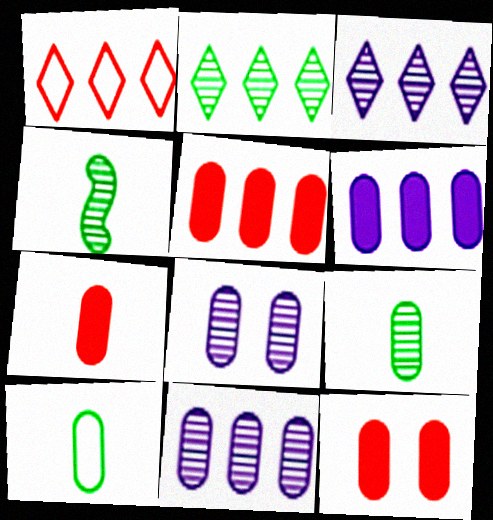[[5, 7, 12], 
[5, 8, 10], 
[10, 11, 12]]